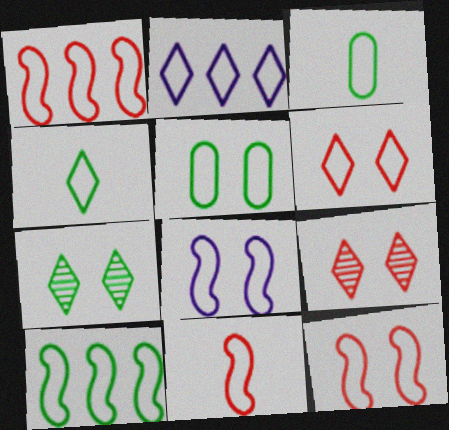[[1, 11, 12], 
[2, 3, 12], 
[2, 4, 6], 
[2, 5, 11], 
[4, 5, 10], 
[5, 6, 8], 
[8, 10, 11]]